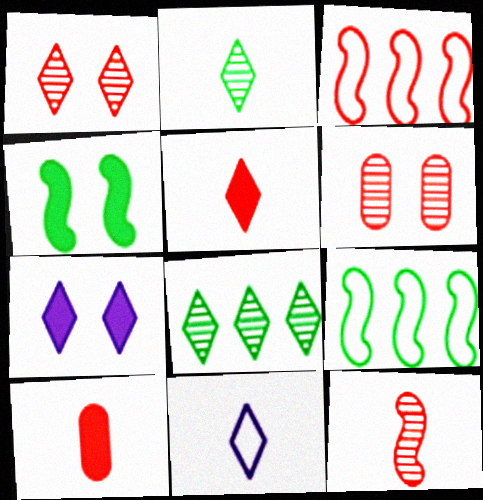[[1, 3, 10], 
[2, 5, 11], 
[3, 5, 6]]